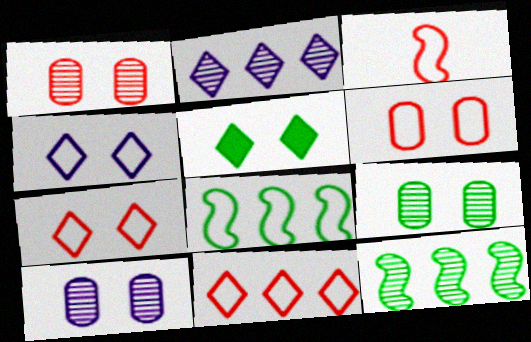[[1, 9, 10], 
[3, 6, 11]]